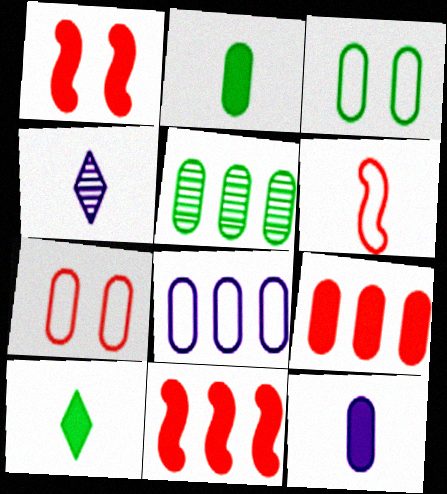[[2, 3, 5], 
[2, 4, 6], 
[3, 4, 11], 
[5, 7, 12], 
[5, 8, 9]]